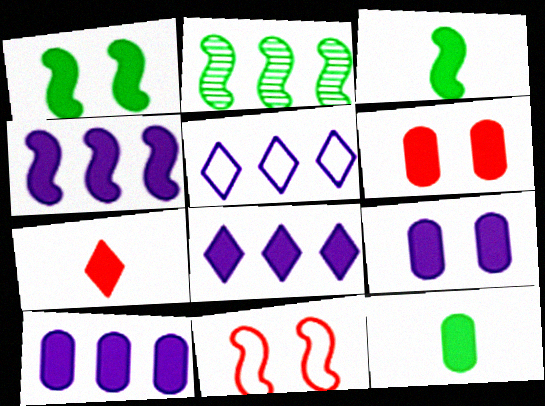[[1, 7, 10], 
[3, 6, 8], 
[4, 8, 10], 
[6, 10, 12]]